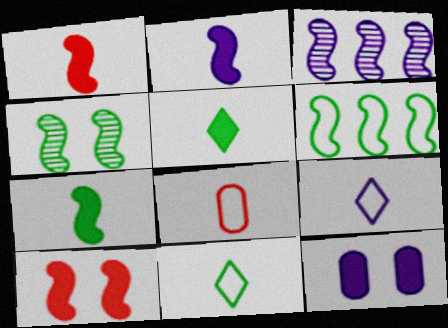[[1, 2, 7], 
[3, 9, 12], 
[4, 6, 7]]